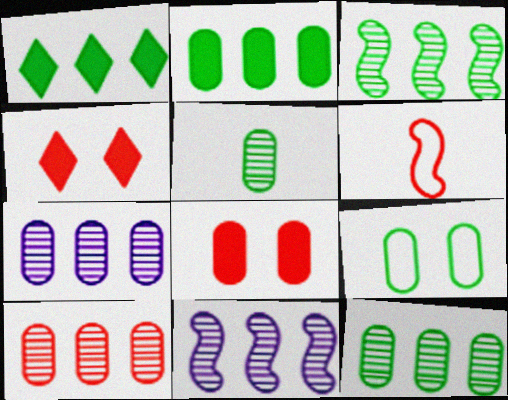[[2, 5, 9], 
[4, 6, 10], 
[7, 10, 12]]